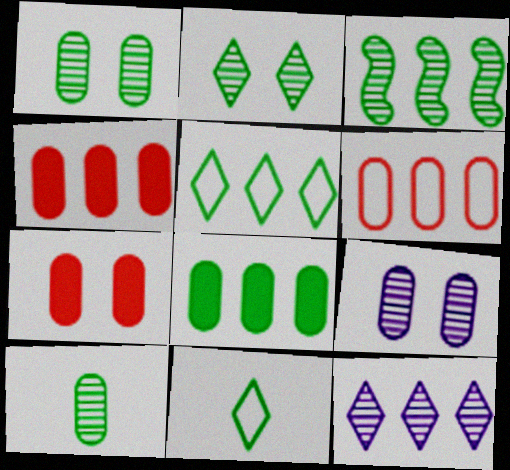[[2, 3, 10], 
[3, 5, 8]]